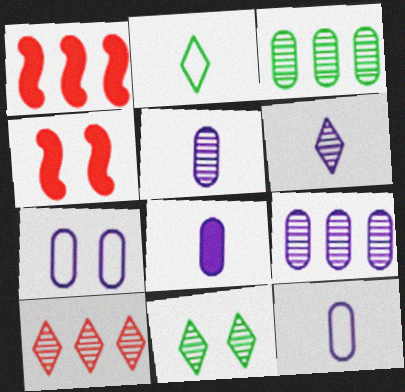[[1, 11, 12], 
[2, 4, 9], 
[4, 7, 11], 
[5, 8, 12], 
[6, 10, 11], 
[7, 8, 9]]